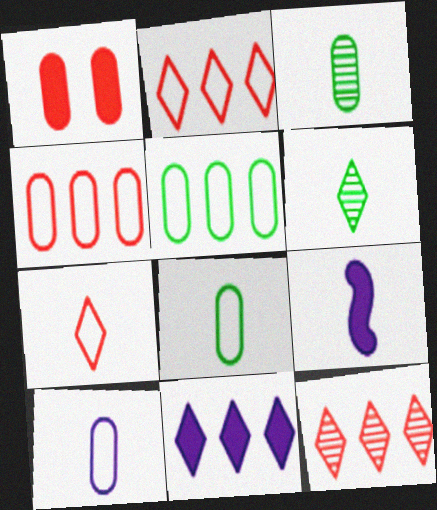[[3, 7, 9]]